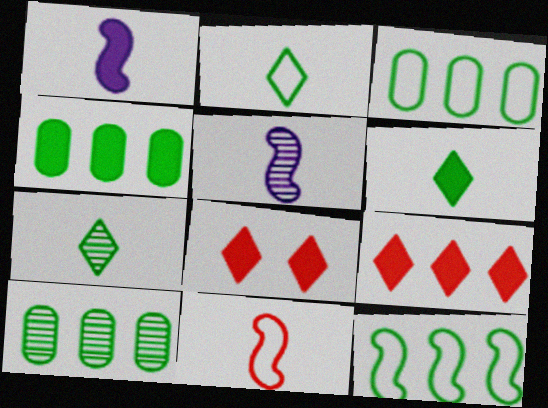[[1, 4, 8], 
[2, 6, 7], 
[3, 4, 10], 
[3, 5, 8]]